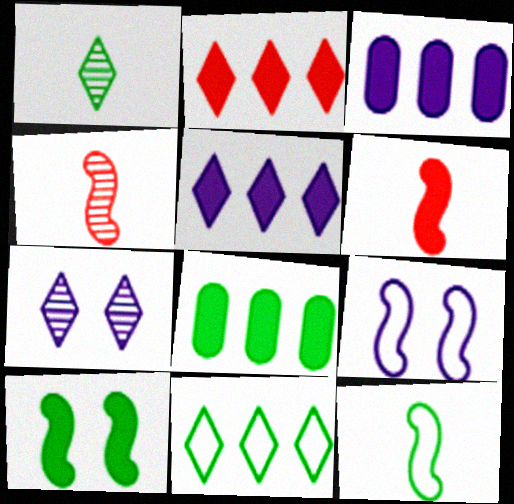[]